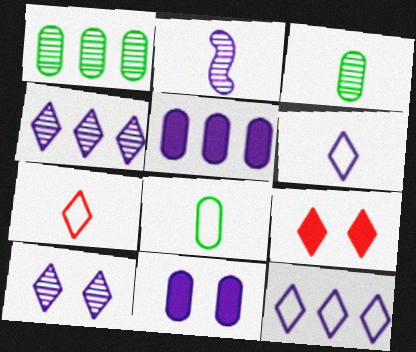[[2, 11, 12]]